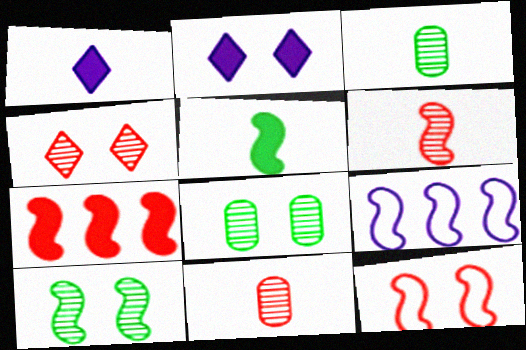[[2, 8, 12], 
[6, 7, 12]]